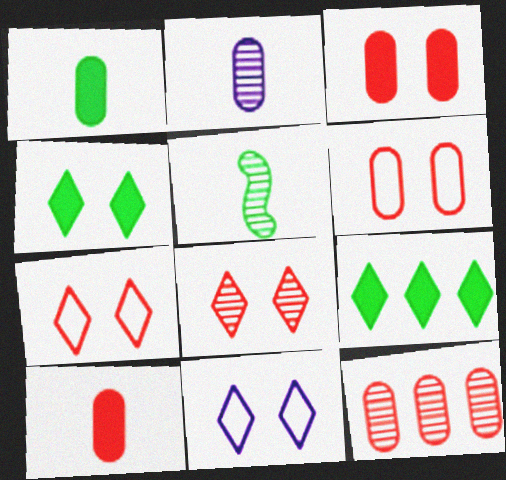[[4, 8, 11], 
[6, 10, 12]]